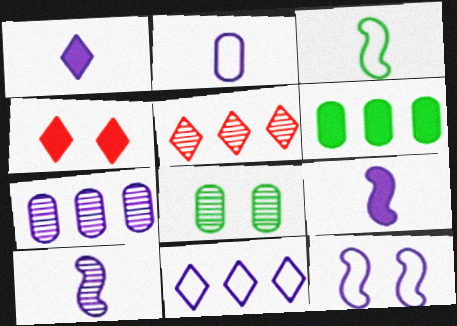[[1, 2, 10], 
[1, 7, 12], 
[2, 11, 12], 
[3, 4, 7], 
[4, 6, 9], 
[4, 8, 12], 
[5, 8, 10]]